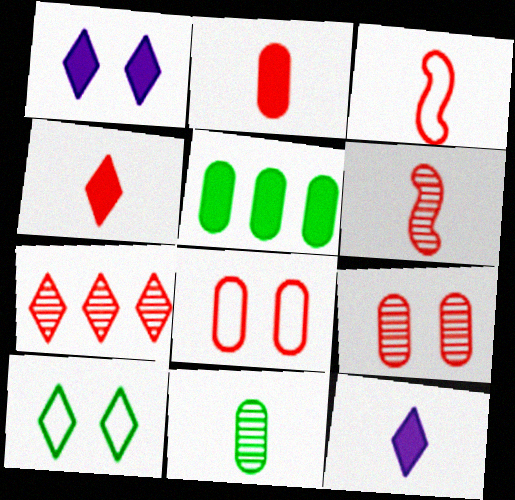[[3, 11, 12], 
[6, 7, 9], 
[7, 10, 12]]